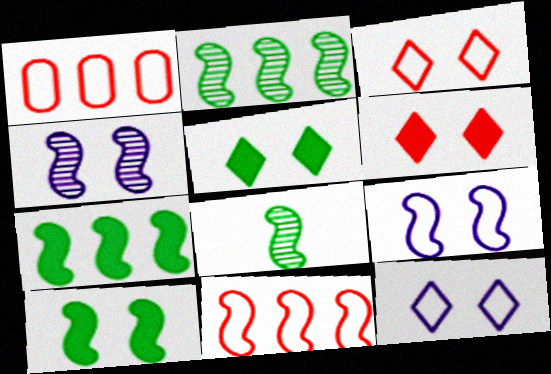[]